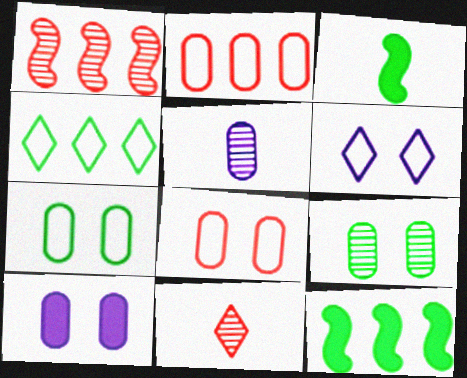[[3, 4, 9], 
[8, 9, 10]]